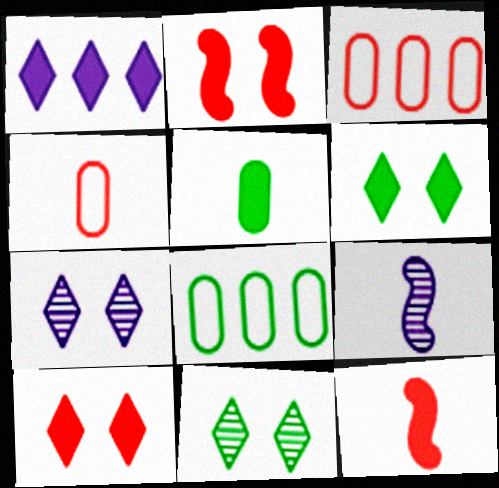[[1, 2, 5], 
[3, 6, 9], 
[7, 8, 12], 
[8, 9, 10]]